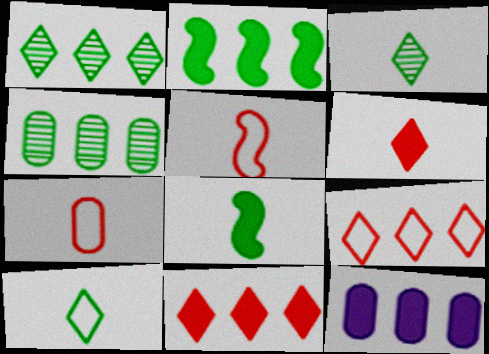[[2, 11, 12]]